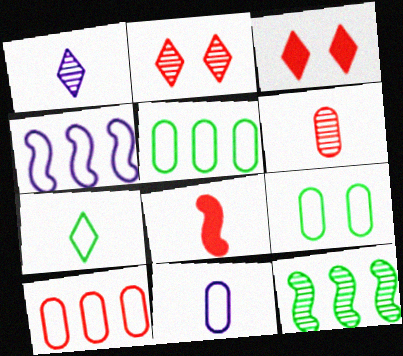[[2, 8, 10], 
[3, 11, 12], 
[9, 10, 11]]